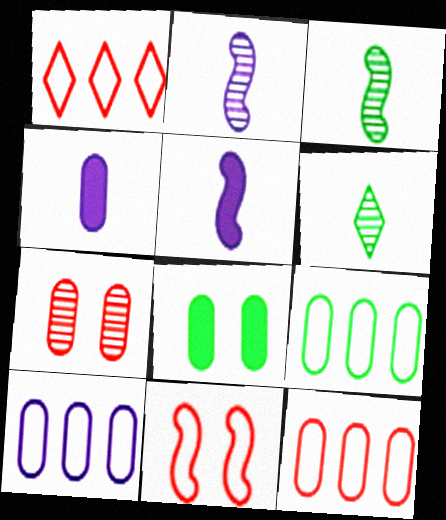[[1, 2, 8], 
[4, 7, 9], 
[9, 10, 12]]